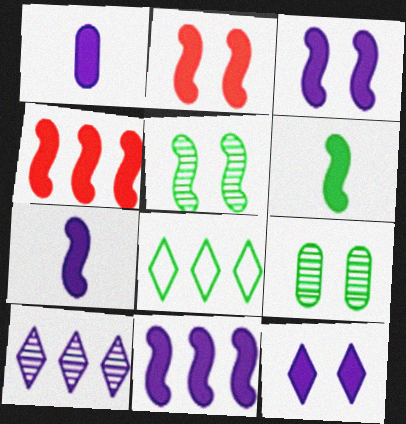[[1, 11, 12], 
[2, 6, 11], 
[3, 4, 6], 
[3, 7, 11], 
[6, 8, 9]]